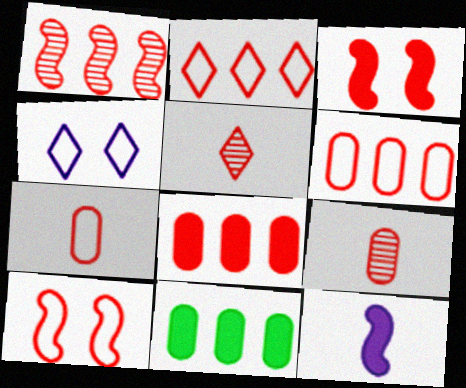[[1, 2, 8], 
[2, 3, 9], 
[2, 7, 10], 
[3, 5, 6], 
[5, 8, 10]]